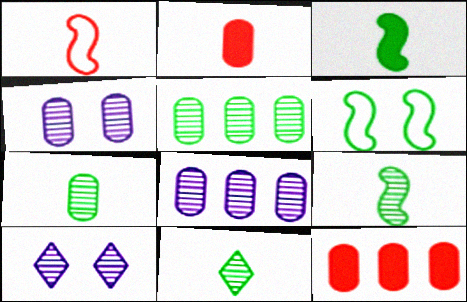[[7, 9, 11]]